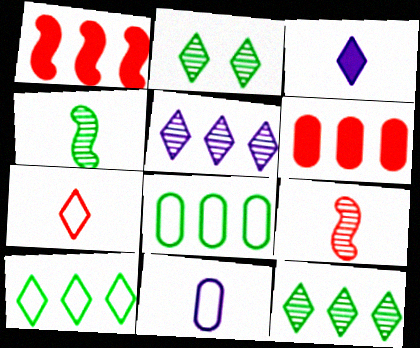[[1, 2, 11], 
[1, 5, 8]]